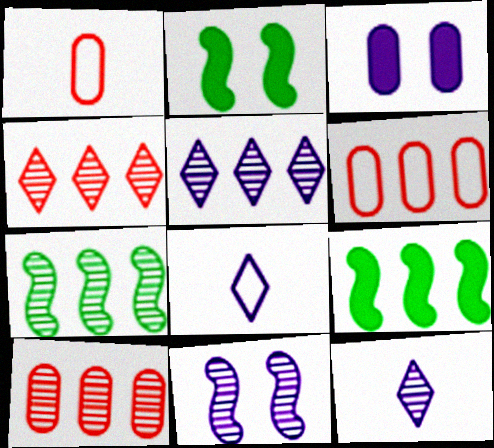[[1, 2, 5], 
[2, 6, 12], 
[2, 8, 10], 
[5, 6, 9], 
[5, 7, 10]]